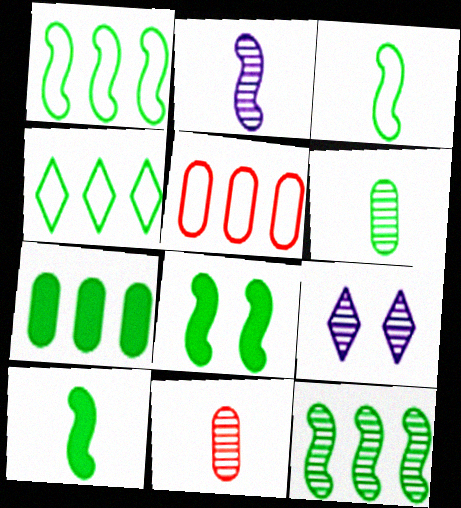[[3, 8, 12], 
[4, 6, 8], 
[4, 7, 12], 
[5, 9, 10], 
[9, 11, 12]]